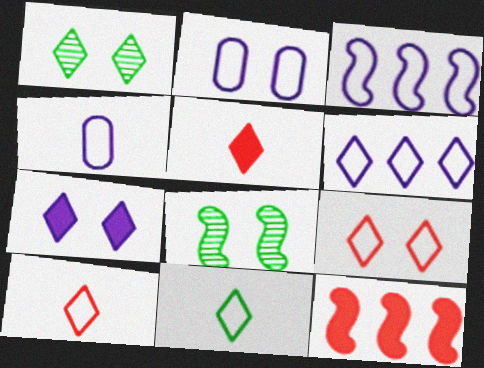[[1, 4, 12], 
[1, 5, 6], 
[1, 7, 9], 
[6, 9, 11]]